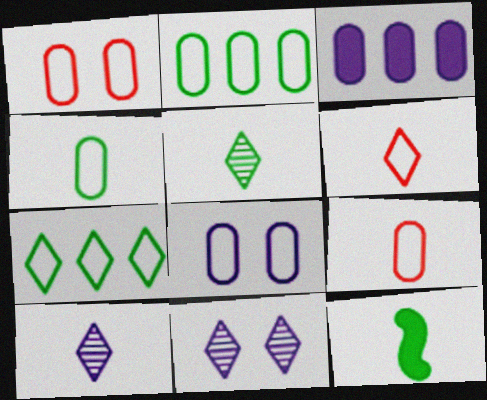[[2, 8, 9], 
[4, 5, 12], 
[9, 10, 12]]